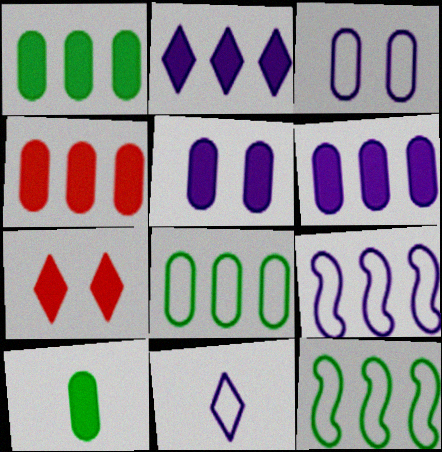[[1, 4, 6], 
[3, 9, 11], 
[4, 5, 10]]